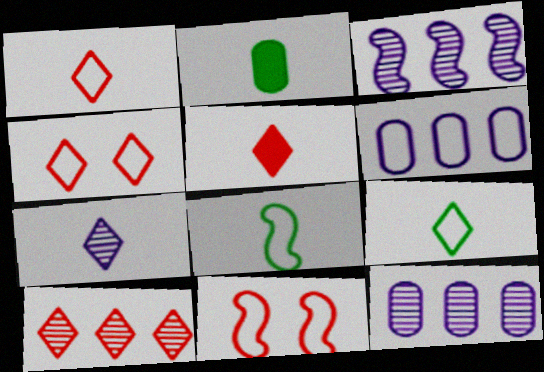[[2, 3, 4], 
[4, 5, 10], 
[4, 6, 8], 
[5, 7, 9], 
[6, 9, 11]]